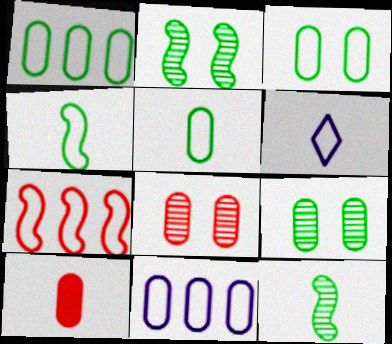[[1, 3, 5], 
[3, 6, 7], 
[6, 10, 12], 
[9, 10, 11]]